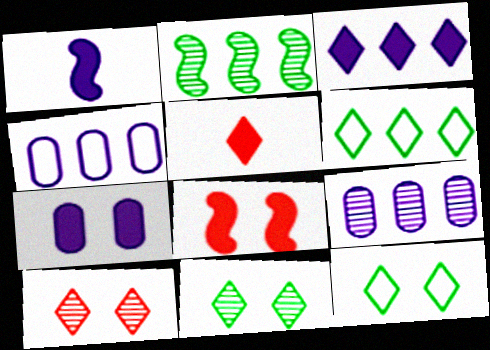[[1, 3, 7]]